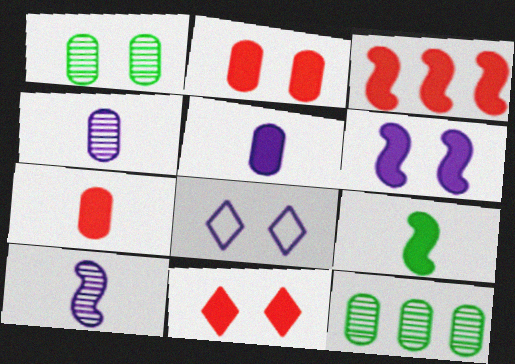[[3, 6, 9], 
[3, 7, 11]]